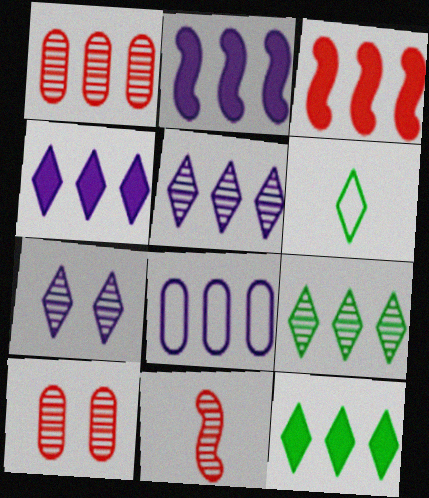[[2, 5, 8], 
[2, 6, 10], 
[3, 8, 9]]